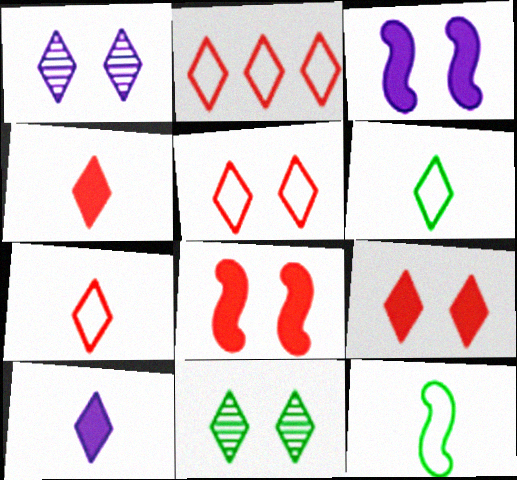[[2, 5, 7], 
[2, 10, 11]]